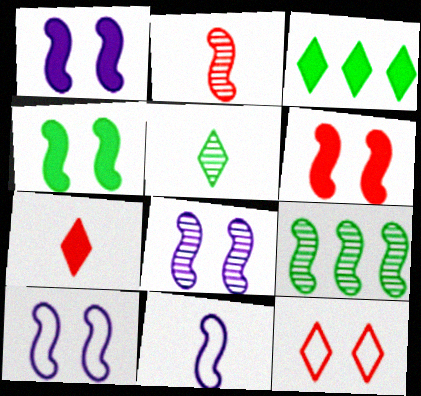[[1, 4, 6], 
[1, 8, 10], 
[2, 8, 9], 
[6, 9, 11]]